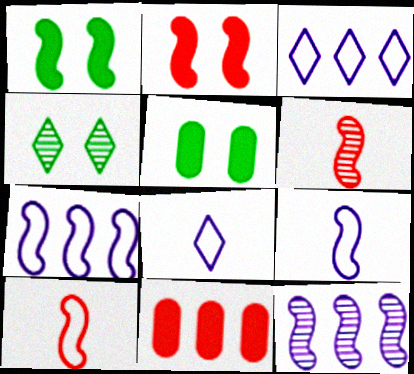[[1, 6, 7], 
[1, 10, 12], 
[3, 5, 6], 
[4, 9, 11]]